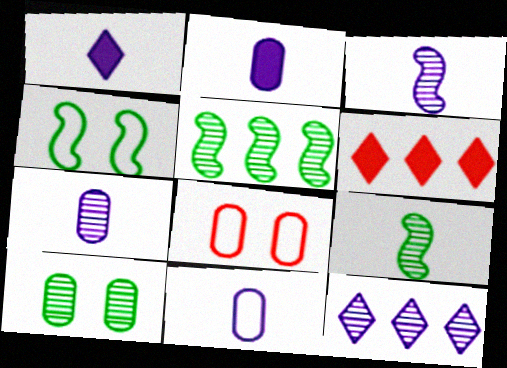[[1, 3, 11], 
[1, 5, 8], 
[2, 7, 11], 
[4, 6, 7]]